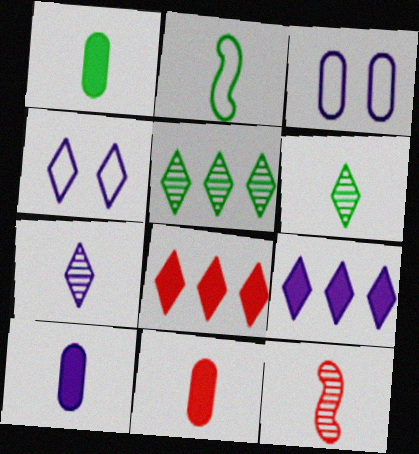[[1, 2, 6], 
[1, 10, 11], 
[2, 7, 11], 
[4, 6, 8], 
[4, 7, 9]]